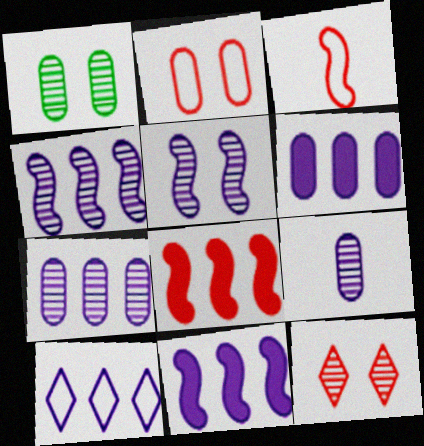[[1, 5, 12], 
[4, 6, 10], 
[7, 10, 11]]